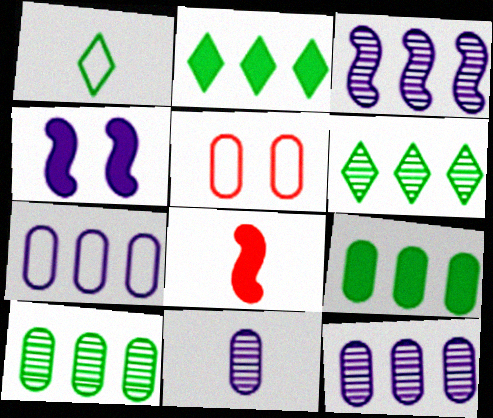[[1, 8, 11], 
[5, 9, 11]]